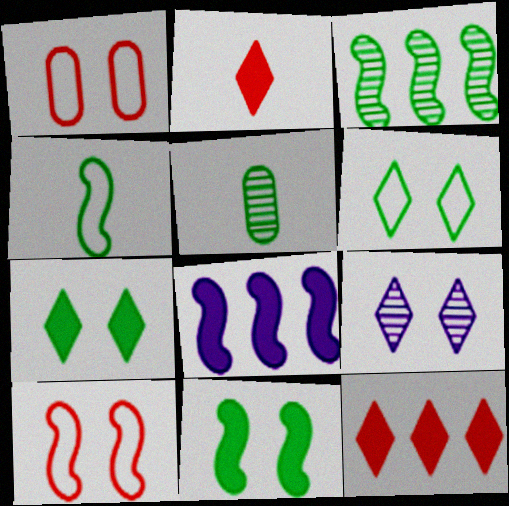[[1, 9, 11], 
[3, 4, 11]]